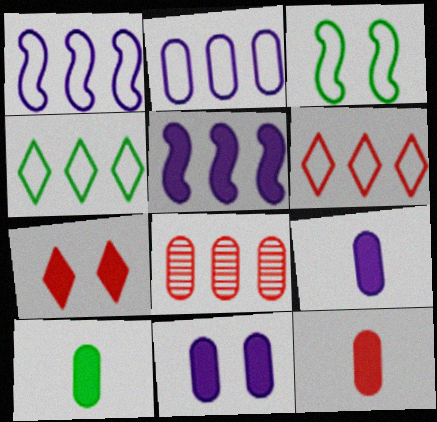[[4, 5, 8], 
[5, 7, 10], 
[9, 10, 12]]